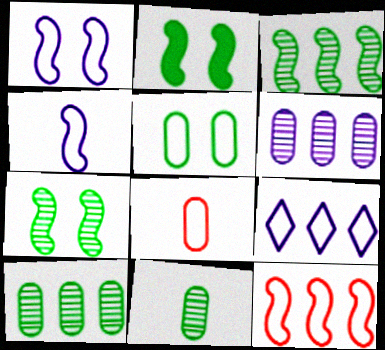[]